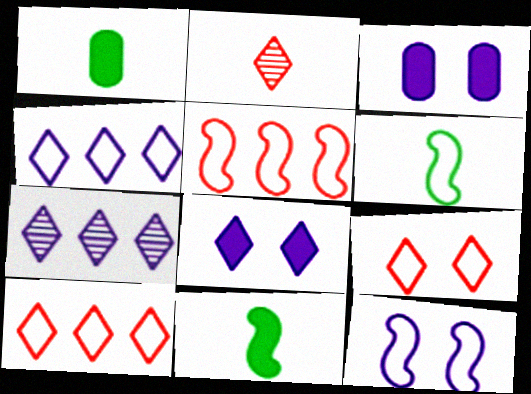[[5, 6, 12]]